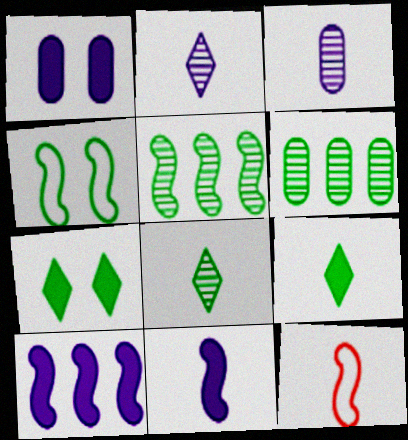[[3, 9, 12], 
[4, 6, 9]]